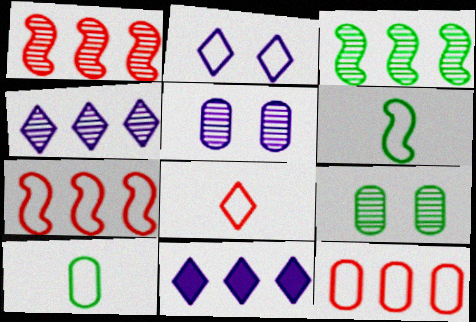[[2, 6, 12], 
[2, 7, 10], 
[3, 11, 12]]